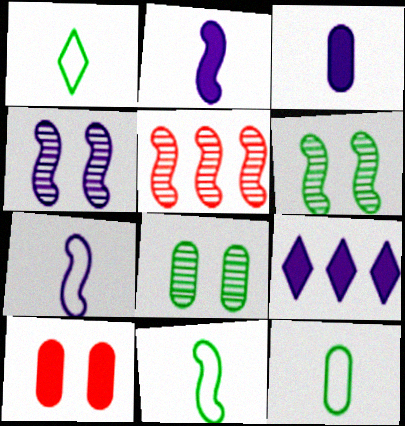[[1, 11, 12]]